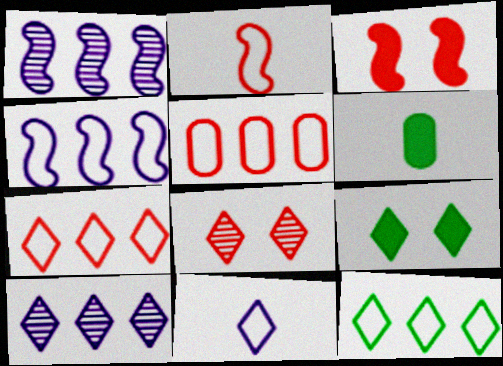[[4, 5, 12], 
[4, 6, 8]]